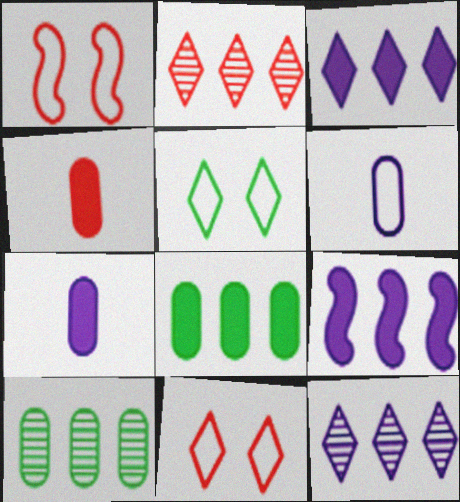[[1, 2, 4]]